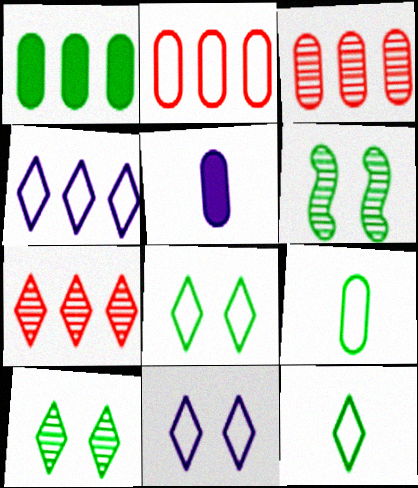[[1, 6, 12]]